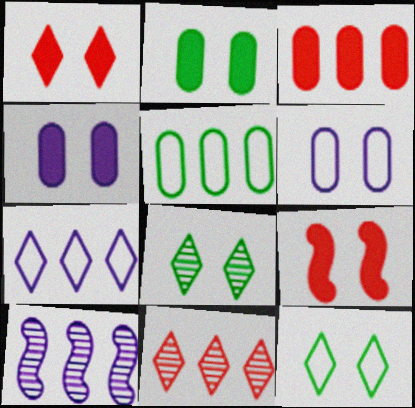[[6, 8, 9]]